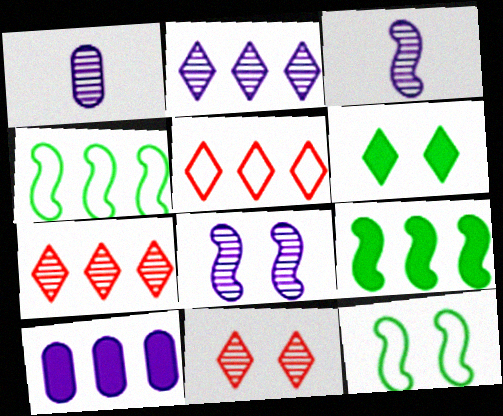[[1, 2, 8], 
[4, 7, 10]]